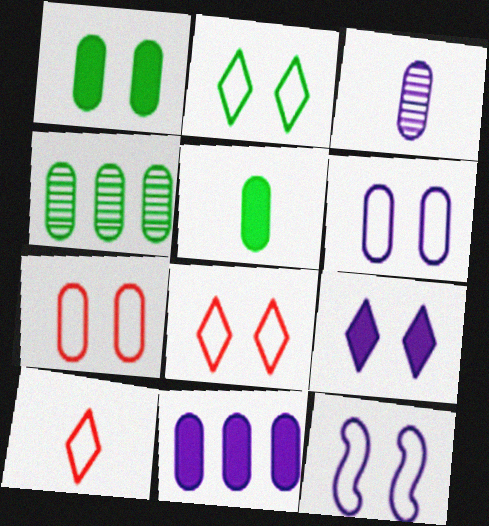[[2, 7, 12], 
[3, 6, 11]]